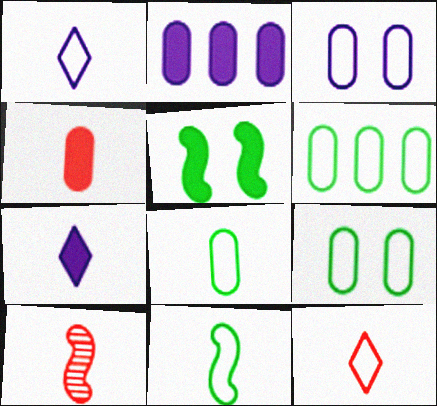[[4, 10, 12], 
[6, 8, 9], 
[7, 8, 10]]